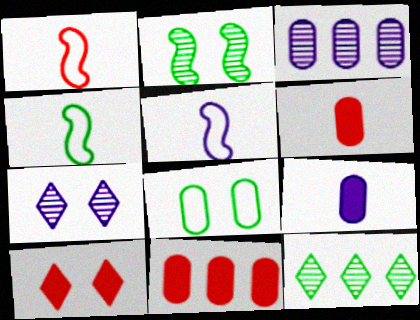[[1, 4, 5], 
[3, 4, 10], 
[3, 6, 8], 
[4, 7, 11]]